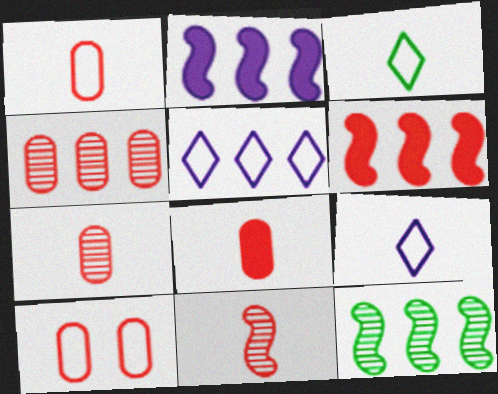[[1, 7, 8], 
[4, 8, 10]]